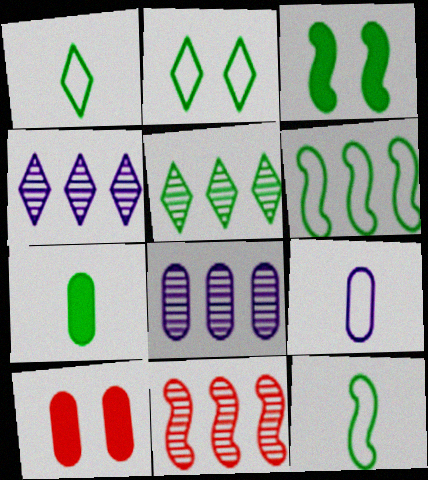[[4, 10, 12], 
[5, 8, 11]]